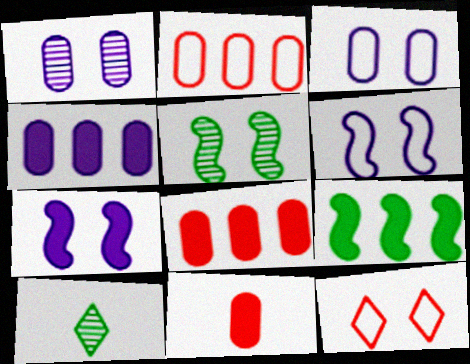[[2, 7, 10], 
[6, 8, 10]]